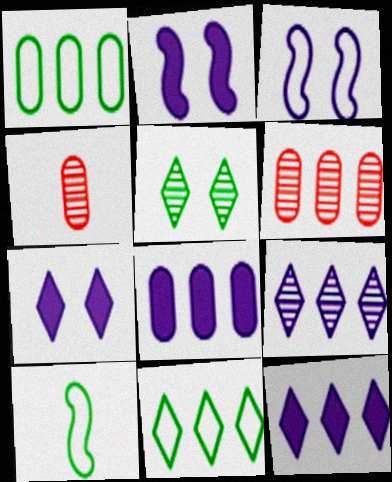[[1, 6, 8], 
[2, 4, 11], 
[6, 7, 10]]